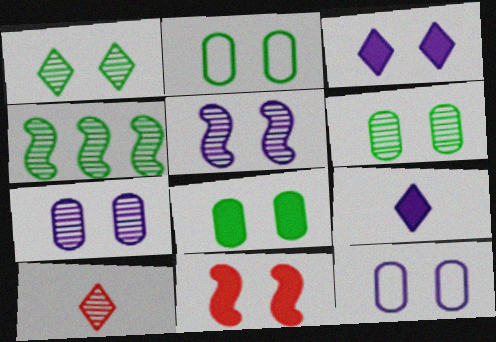[[1, 11, 12], 
[2, 6, 8], 
[3, 5, 12], 
[3, 8, 11], 
[4, 7, 10]]